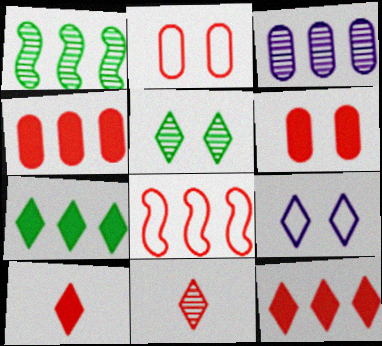[[3, 7, 8], 
[6, 8, 11], 
[7, 9, 11]]